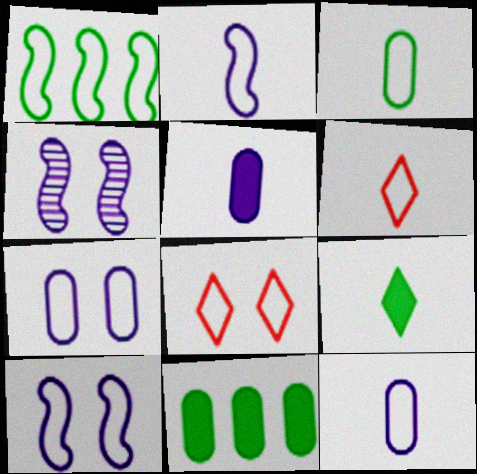[[1, 6, 7], 
[1, 8, 12], 
[2, 3, 6], 
[4, 6, 11]]